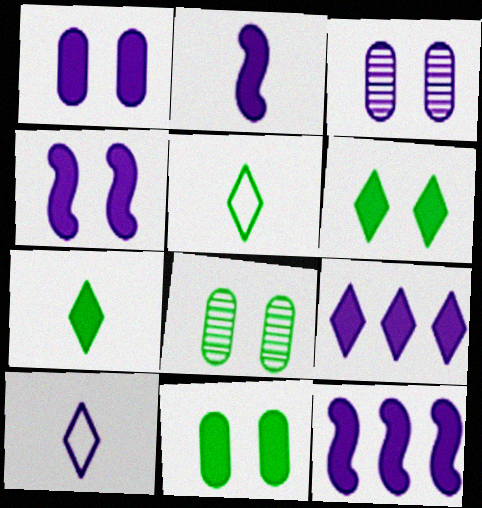[[1, 2, 9], 
[2, 4, 12], 
[3, 10, 12]]